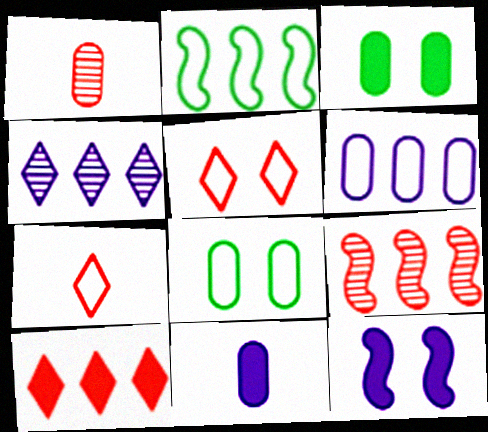[[1, 3, 6]]